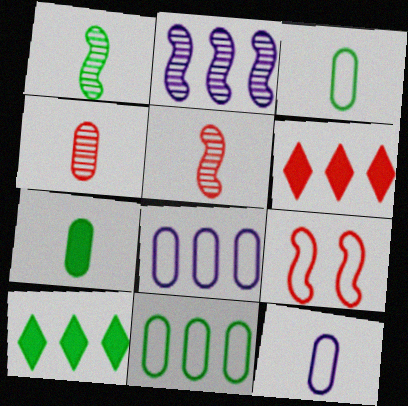[[2, 6, 11], 
[4, 6, 9], 
[4, 7, 12]]